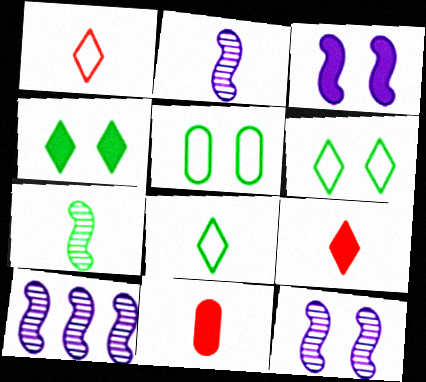[[2, 8, 11], 
[2, 10, 12], 
[5, 9, 10], 
[6, 10, 11]]